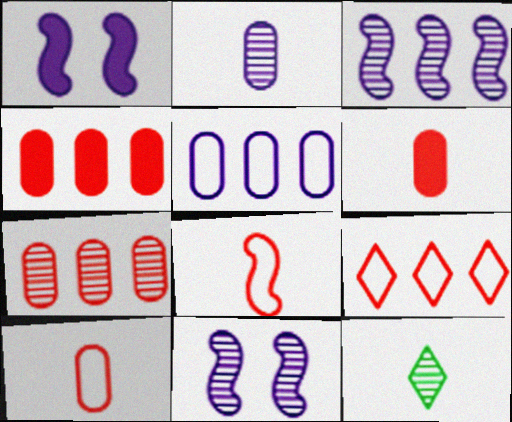[[7, 11, 12]]